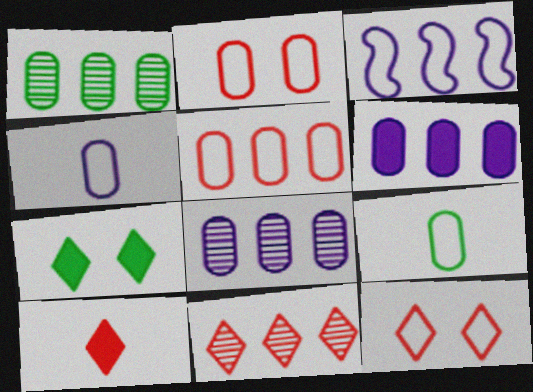[[1, 5, 6], 
[3, 9, 12], 
[10, 11, 12]]